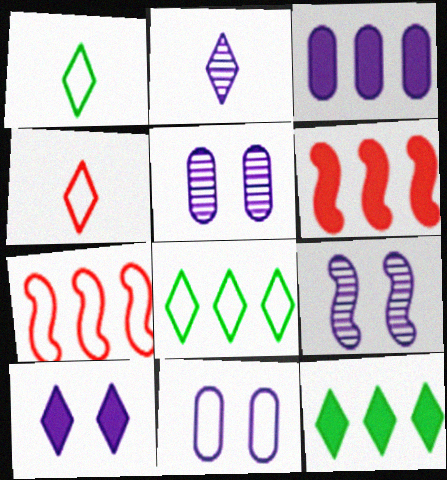[[1, 5, 6], 
[1, 7, 11], 
[3, 6, 12], 
[9, 10, 11]]